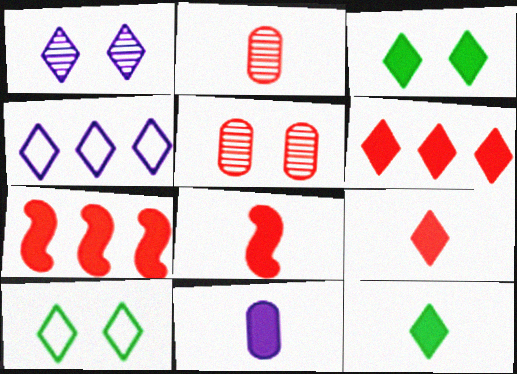[[3, 7, 11], 
[8, 11, 12]]